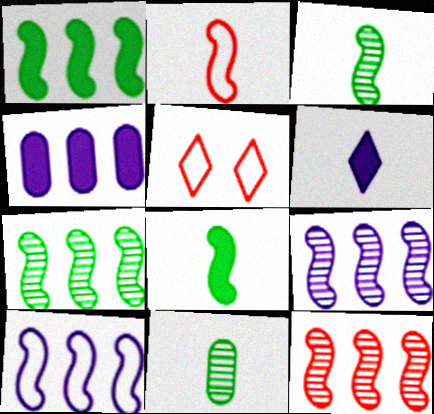[[1, 10, 12], 
[2, 6, 11], 
[3, 4, 5], 
[7, 9, 12]]